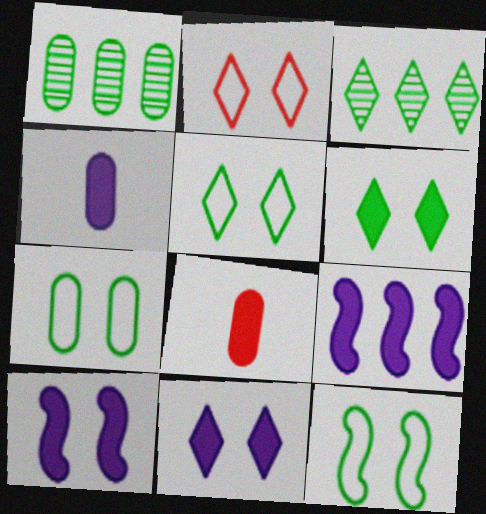[[4, 9, 11], 
[5, 7, 12], 
[6, 8, 9]]